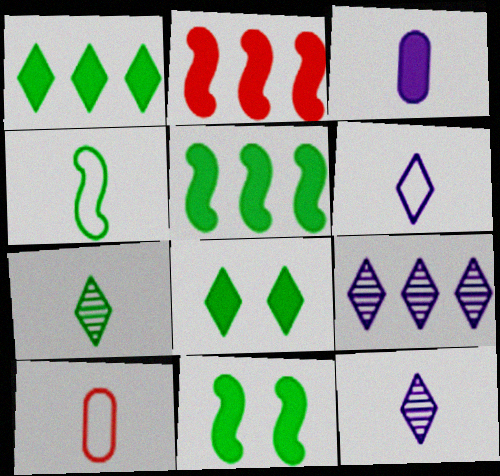[[2, 3, 8], 
[4, 6, 10], 
[9, 10, 11]]